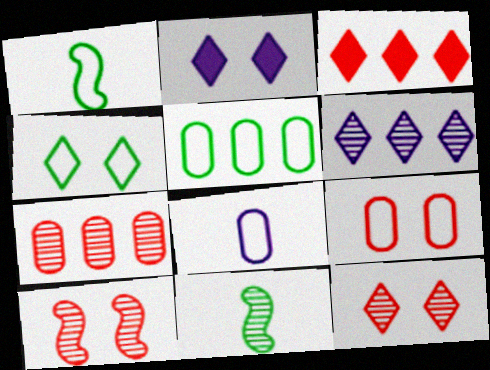[[1, 2, 7], 
[1, 4, 5], 
[2, 4, 12], 
[5, 8, 9]]